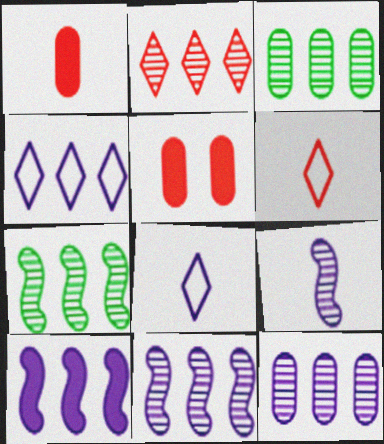[[2, 3, 11], 
[2, 7, 12], 
[4, 10, 12], 
[5, 7, 8]]